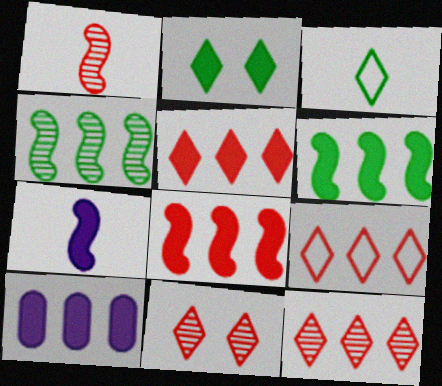[[4, 9, 10], 
[5, 6, 10], 
[5, 9, 12]]